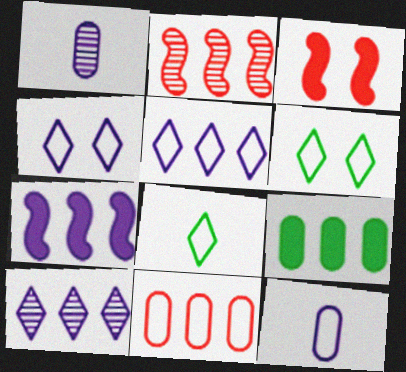[[1, 4, 7], 
[2, 5, 9]]